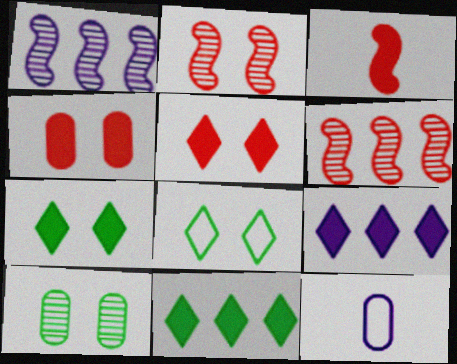[[2, 11, 12], 
[6, 7, 12]]